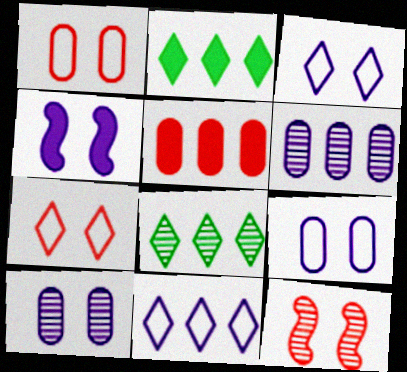[[3, 4, 10]]